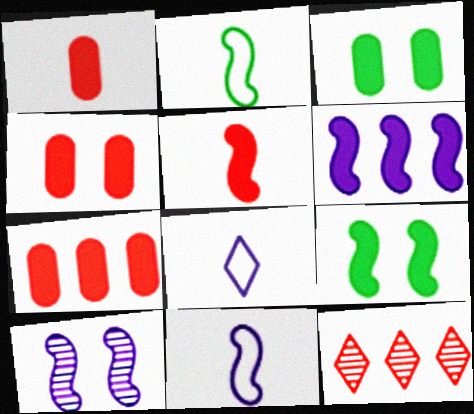[[1, 4, 7], 
[3, 11, 12], 
[5, 6, 9], 
[6, 10, 11]]